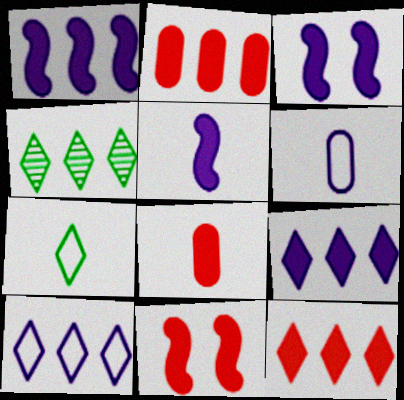[[1, 3, 5], 
[4, 6, 11], 
[4, 10, 12], 
[8, 11, 12]]